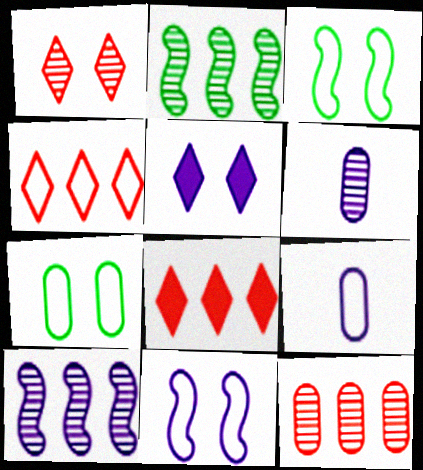[[1, 2, 6], 
[3, 4, 9], 
[3, 6, 8], 
[5, 9, 10]]